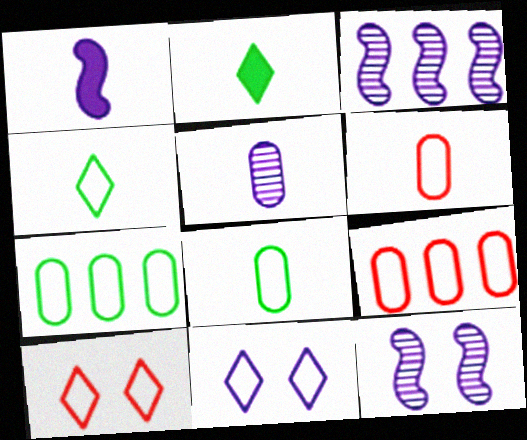[[2, 9, 12]]